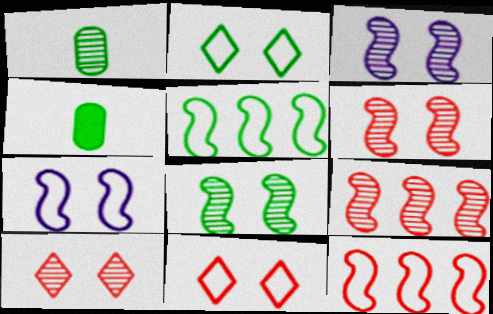[[3, 6, 8]]